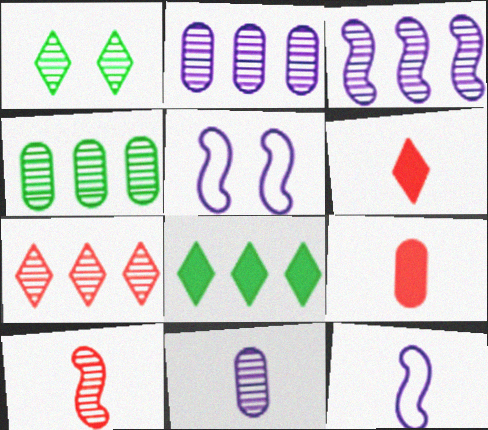[[1, 2, 10], 
[3, 4, 7], 
[4, 5, 6]]